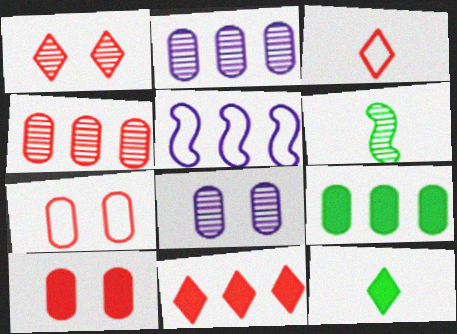[[1, 2, 6], 
[1, 3, 11]]